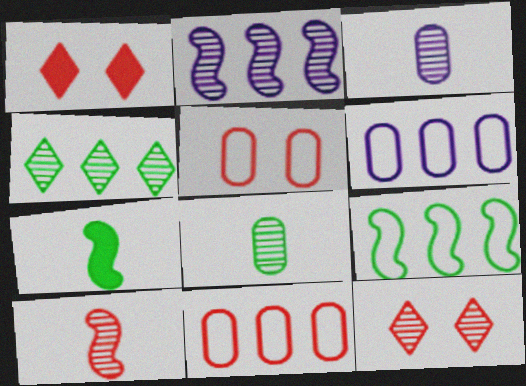[[1, 3, 9], 
[1, 10, 11], 
[2, 8, 12], 
[6, 7, 12]]